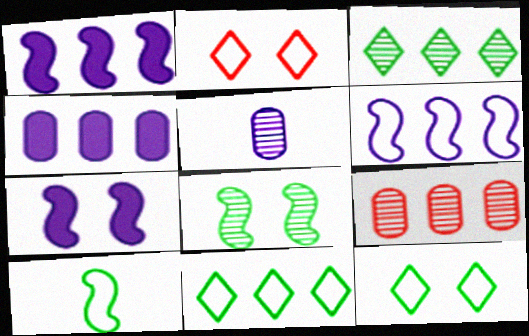[[1, 9, 11]]